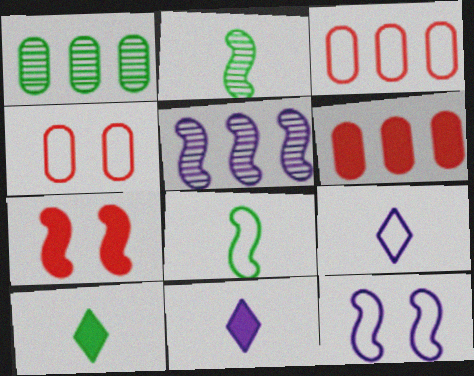[[1, 7, 9], 
[4, 5, 10], 
[5, 7, 8]]